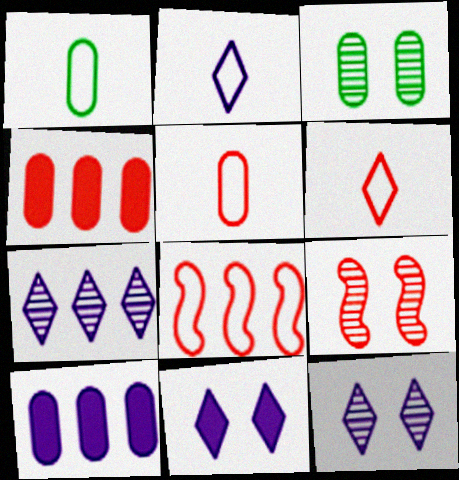[[2, 7, 11], 
[3, 5, 10], 
[3, 9, 12], 
[4, 6, 9]]